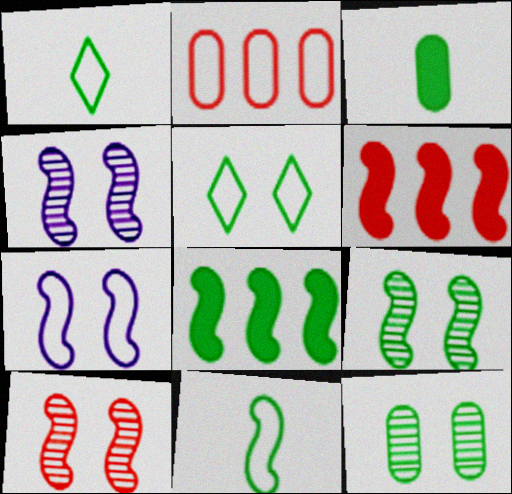[[1, 2, 7], 
[1, 8, 12], 
[4, 6, 11], 
[4, 9, 10], 
[8, 9, 11]]